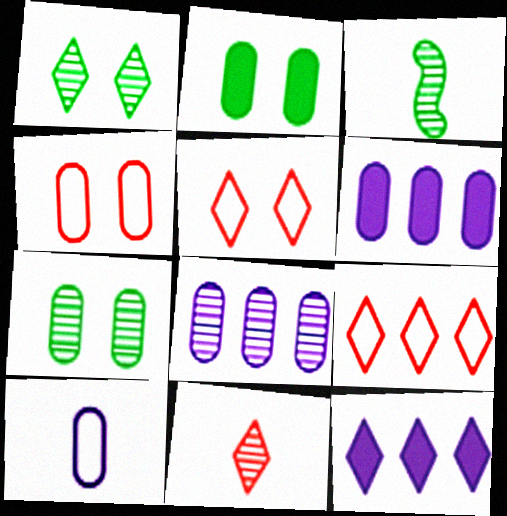[[3, 4, 12], 
[3, 5, 6]]